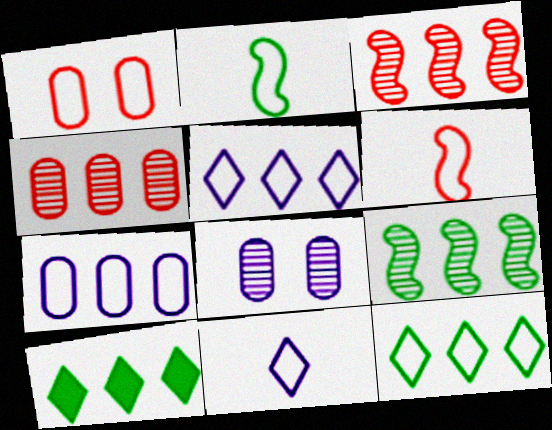[[1, 2, 5], 
[3, 7, 10], 
[6, 8, 10]]